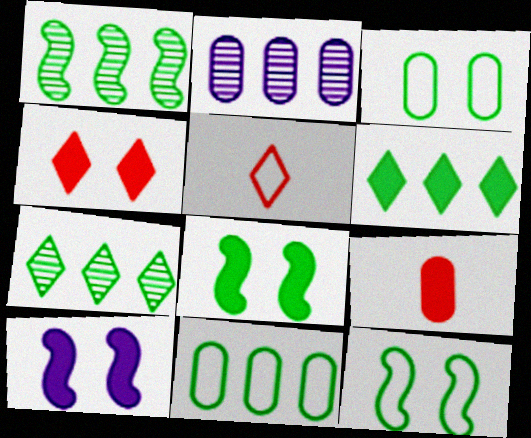[[1, 6, 11], 
[2, 3, 9], 
[2, 5, 8], 
[6, 9, 10]]